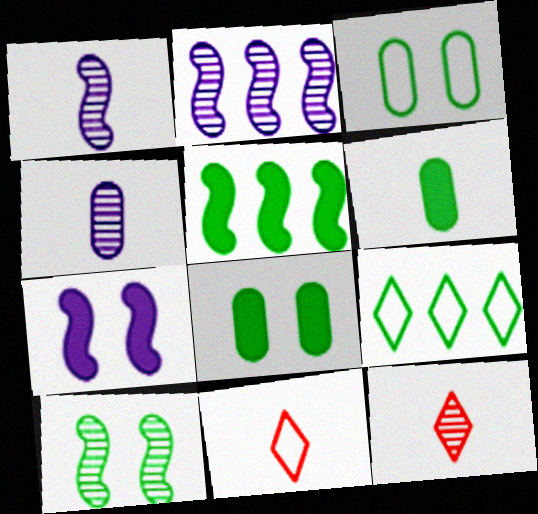[[1, 6, 11], 
[2, 8, 11], 
[6, 9, 10]]